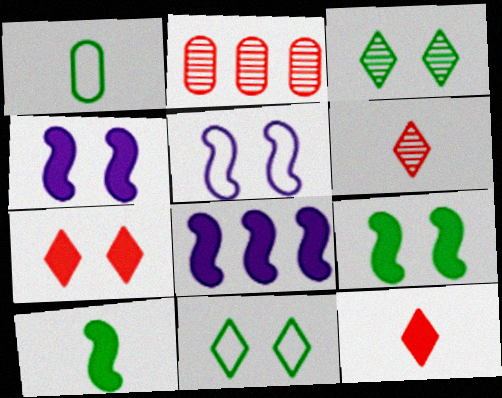[]